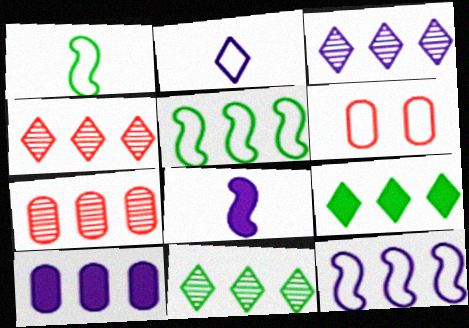[[2, 5, 6], 
[3, 4, 11], 
[3, 10, 12], 
[4, 5, 10], 
[6, 8, 11], 
[7, 9, 12]]